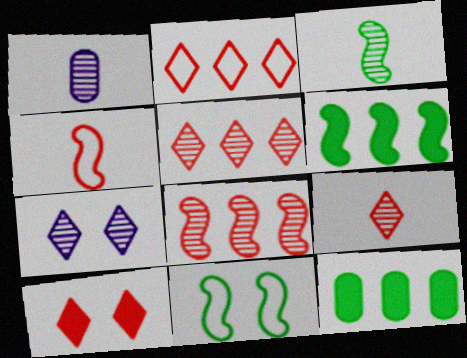[[1, 3, 9], 
[2, 9, 10], 
[3, 6, 11], 
[4, 7, 12]]